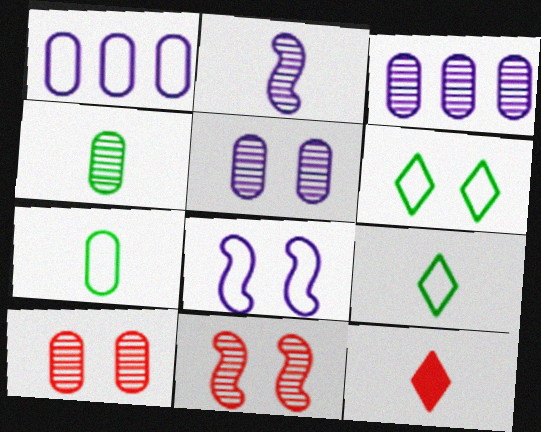[[2, 7, 12], 
[3, 4, 10]]